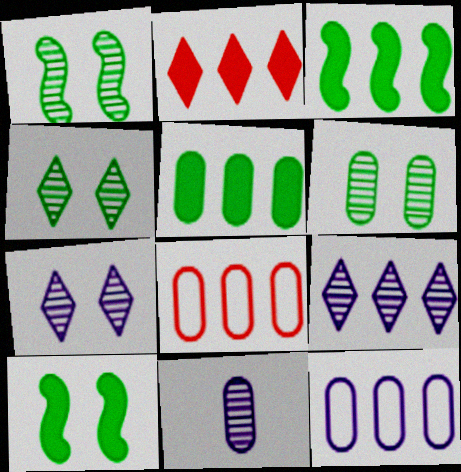[[1, 4, 6], 
[3, 8, 9]]